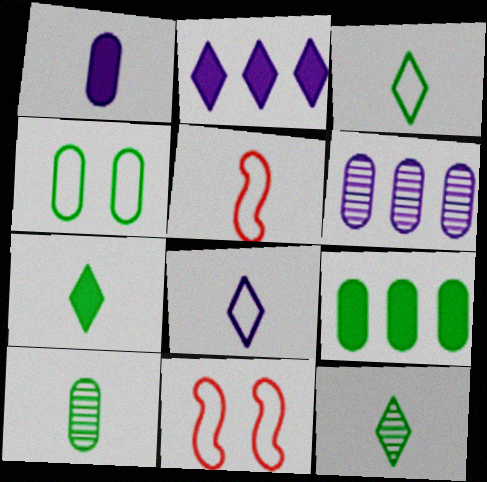[[1, 5, 12], 
[2, 10, 11], 
[3, 7, 12], 
[4, 9, 10], 
[6, 7, 11]]